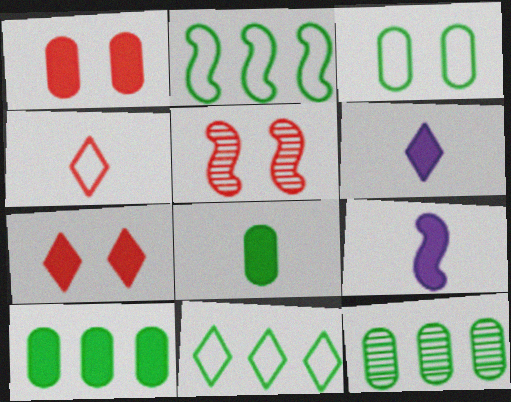[[2, 5, 9], 
[3, 8, 12], 
[7, 9, 10]]